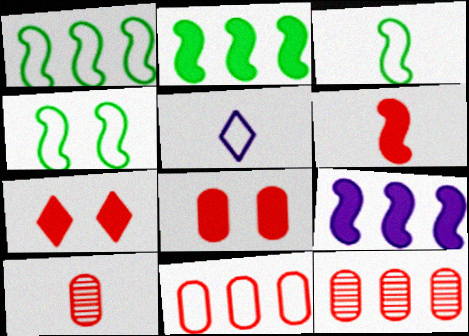[[1, 3, 4], 
[4, 5, 11], 
[8, 10, 11]]